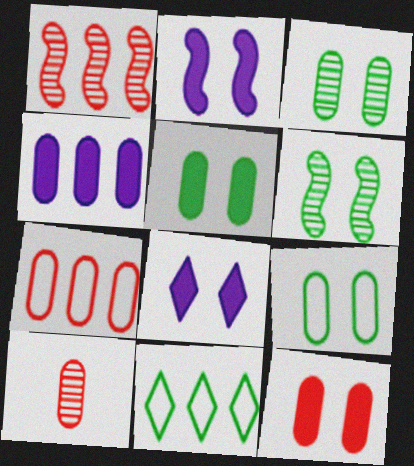[[1, 4, 11], 
[2, 10, 11], 
[3, 5, 9], 
[4, 9, 10], 
[7, 10, 12]]